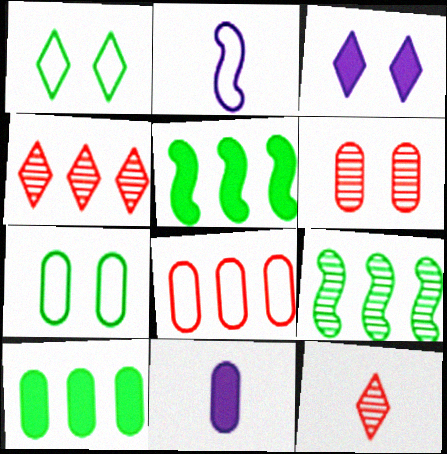[[1, 2, 8]]